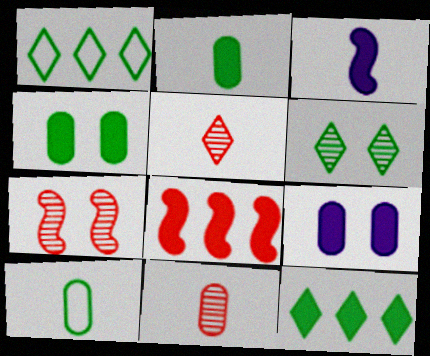[[3, 5, 10]]